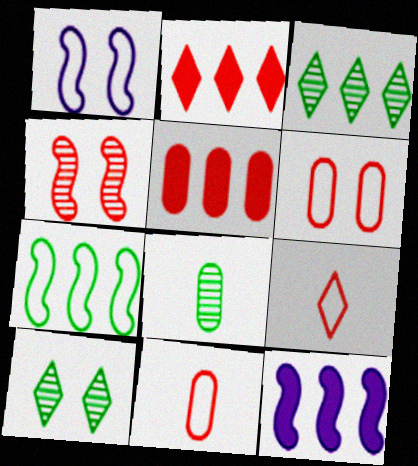[[1, 2, 8], 
[2, 4, 11], 
[4, 5, 9], 
[10, 11, 12]]